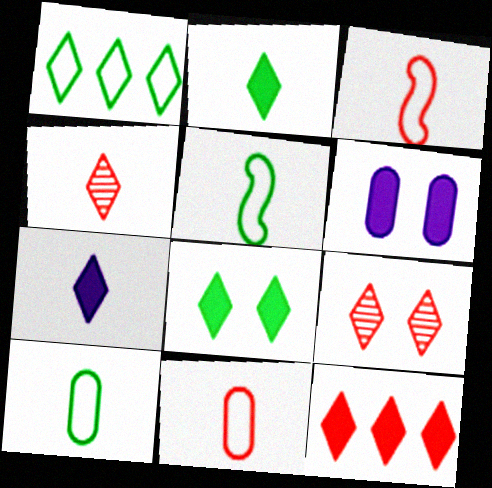[[1, 7, 9], 
[7, 8, 12]]